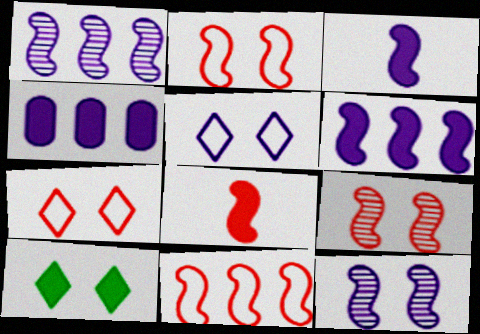[[4, 8, 10], 
[8, 9, 11]]